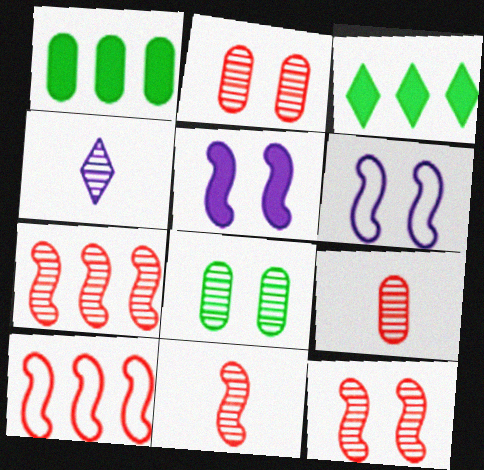[[3, 6, 9], 
[4, 7, 8], 
[7, 11, 12]]